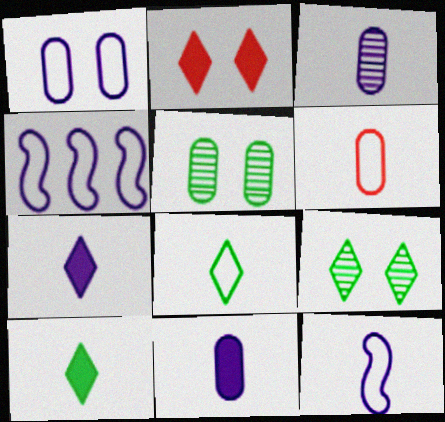[[3, 7, 12], 
[6, 8, 12]]